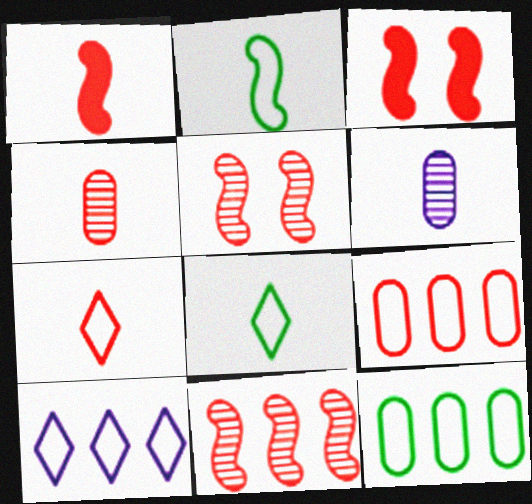[[1, 4, 7], 
[1, 6, 8]]